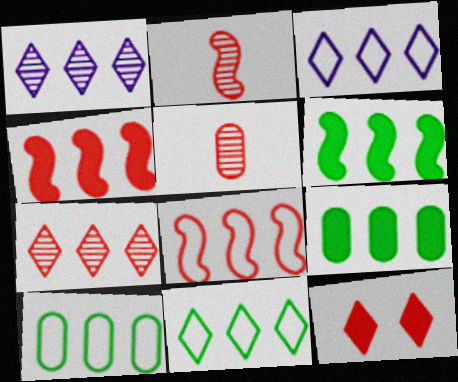[[1, 4, 10], 
[1, 8, 9], 
[3, 8, 10], 
[5, 8, 12]]